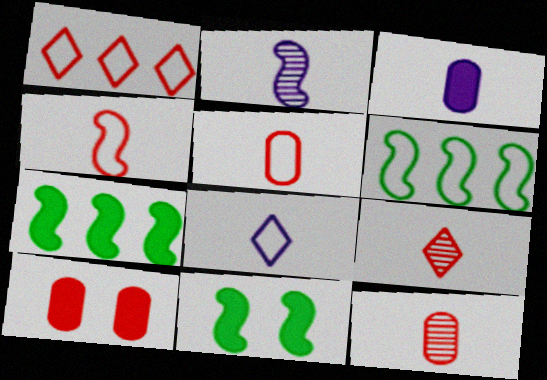[[2, 3, 8]]